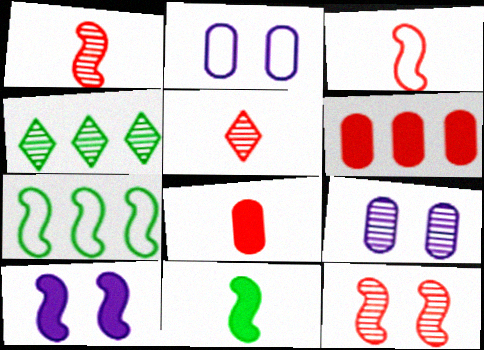[[1, 4, 9], 
[1, 7, 10], 
[3, 5, 8]]